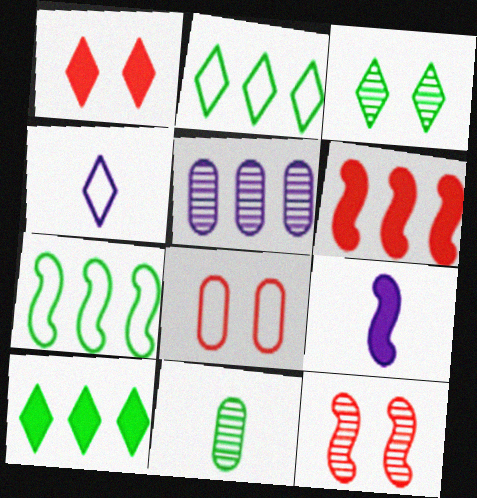[[1, 8, 12], 
[2, 5, 6], 
[4, 7, 8], 
[7, 9, 12]]